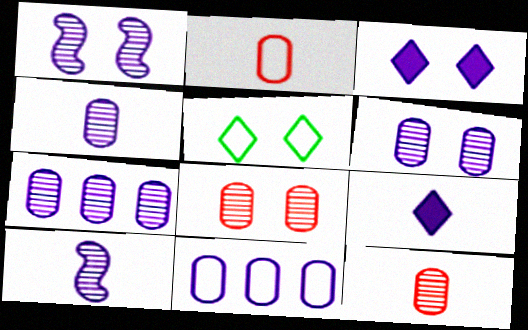[[1, 9, 11], 
[3, 10, 11], 
[4, 6, 7]]